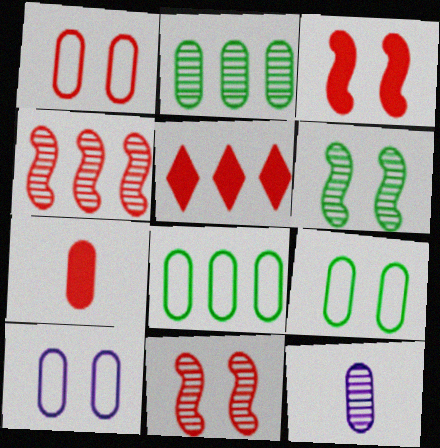[[1, 9, 10], 
[2, 7, 10], 
[3, 5, 7]]